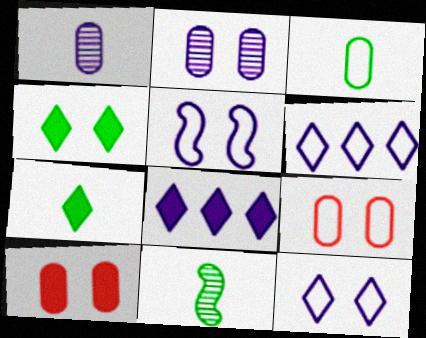[[1, 5, 8], 
[3, 7, 11], 
[6, 10, 11], 
[8, 9, 11]]